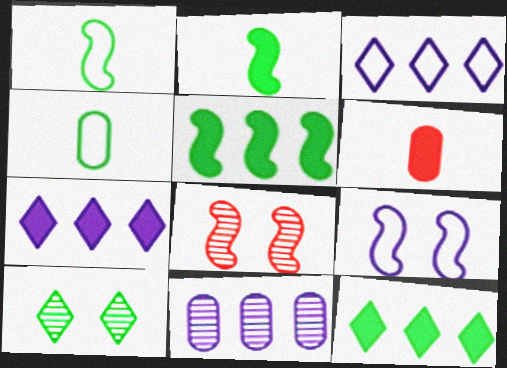[[4, 5, 10], 
[4, 7, 8]]